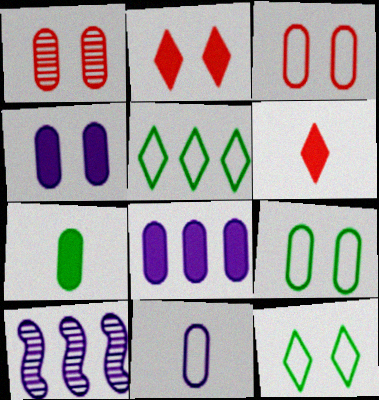[[1, 4, 9], 
[6, 9, 10]]